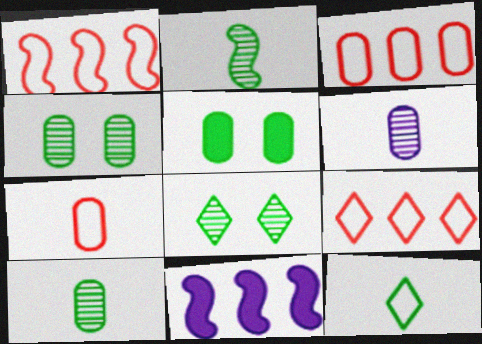[[1, 3, 9], 
[3, 5, 6], 
[7, 8, 11]]